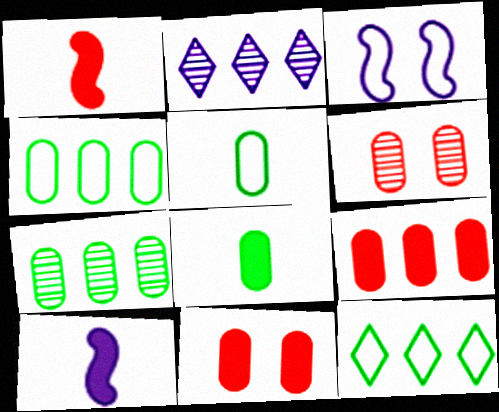[[6, 10, 12]]